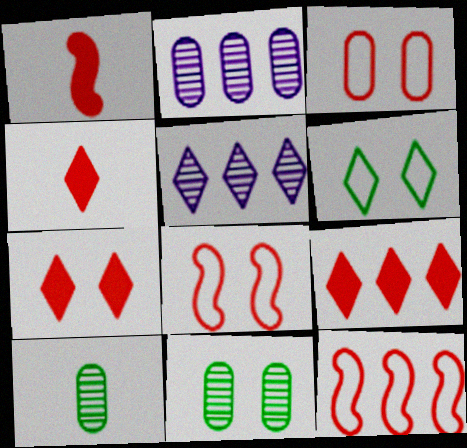[[1, 2, 6], 
[4, 5, 6], 
[4, 7, 9]]